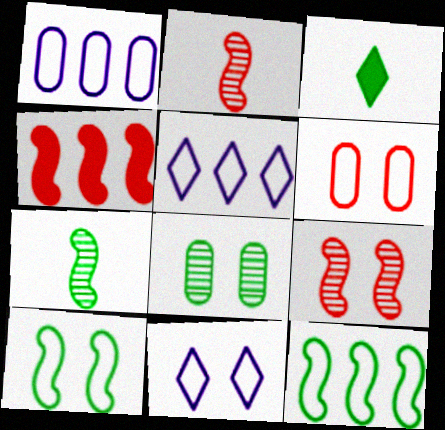[[1, 3, 9], 
[3, 8, 12], 
[6, 10, 11]]